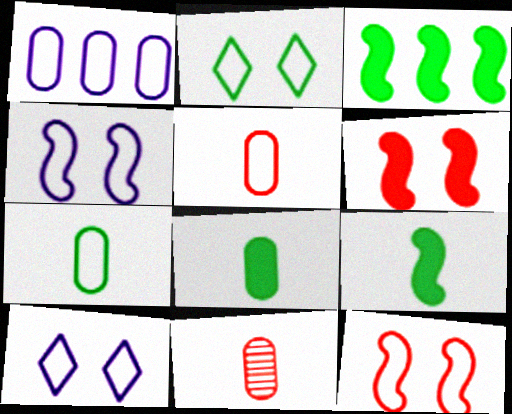[[3, 10, 11]]